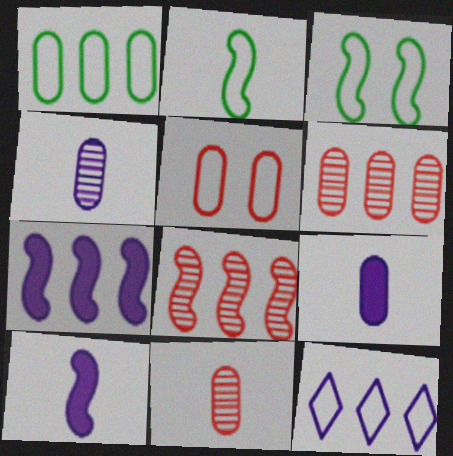[[2, 5, 12], 
[3, 8, 10]]